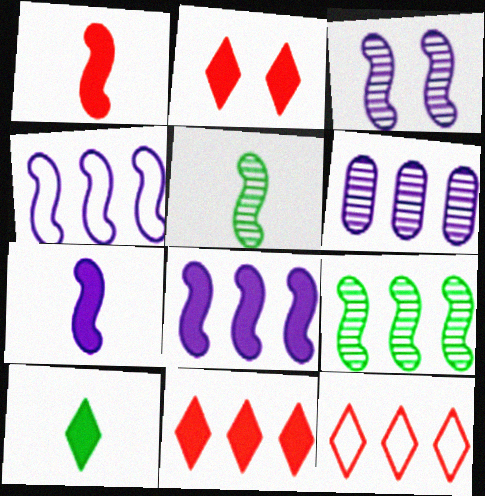[[3, 4, 7]]